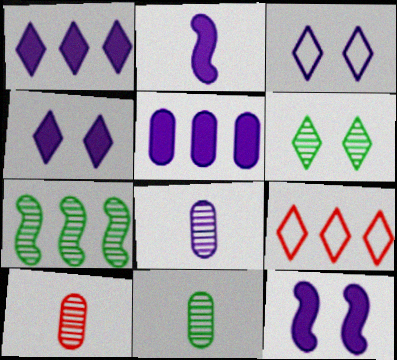[[2, 4, 5], 
[5, 7, 9], 
[6, 7, 11], 
[8, 10, 11], 
[9, 11, 12]]